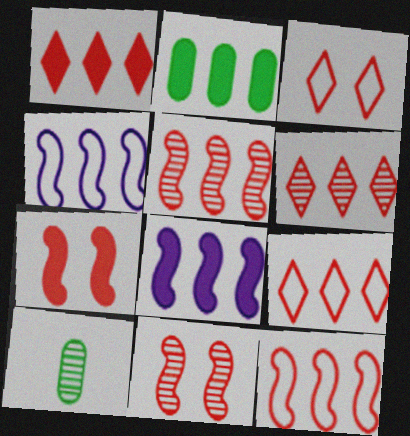[[1, 2, 8], 
[1, 6, 9], 
[2, 4, 6], 
[3, 8, 10]]